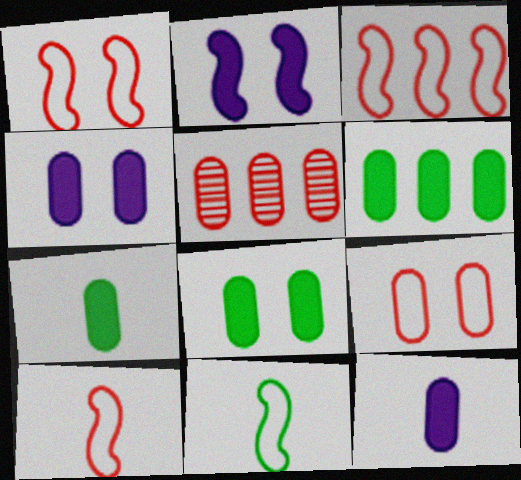[[1, 3, 10], 
[6, 7, 8]]